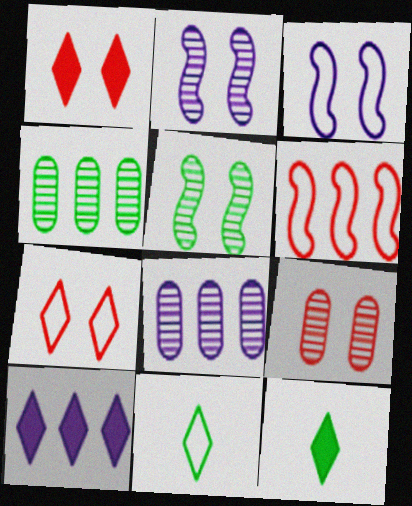[[1, 10, 12], 
[4, 6, 10]]